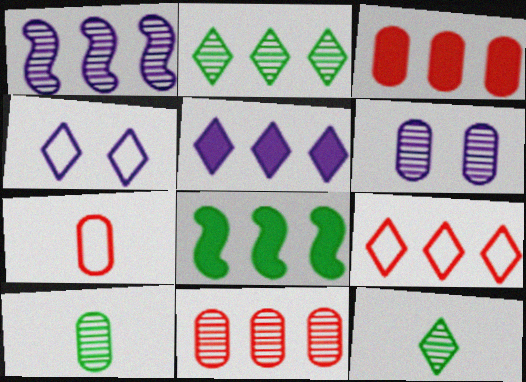[[1, 2, 11], 
[2, 5, 9], 
[3, 5, 8], 
[6, 10, 11]]